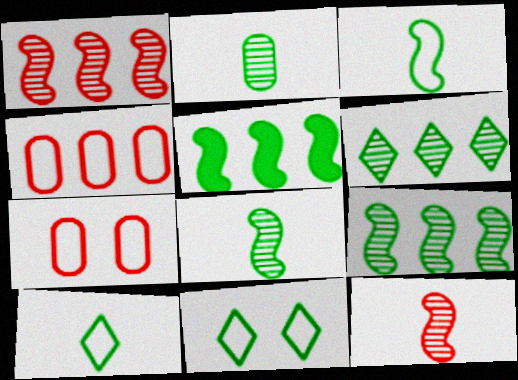[[2, 5, 11]]